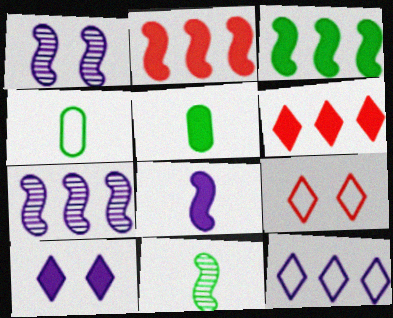[[1, 4, 6], 
[2, 5, 10], 
[5, 7, 9]]